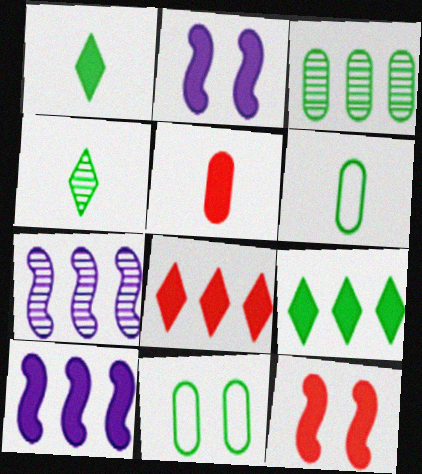[[2, 5, 9], 
[5, 8, 12]]